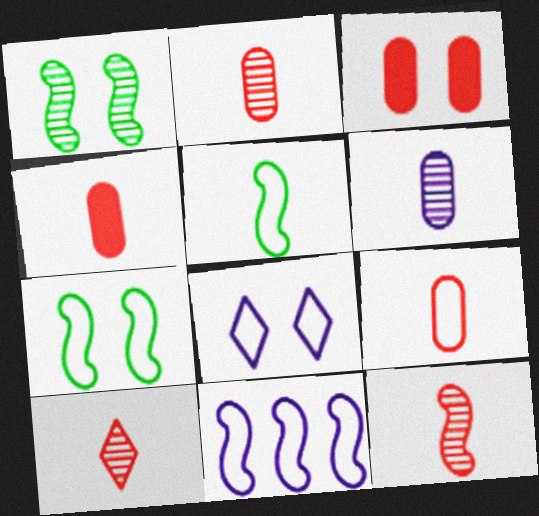[[1, 3, 8], 
[2, 4, 9], 
[2, 10, 12]]